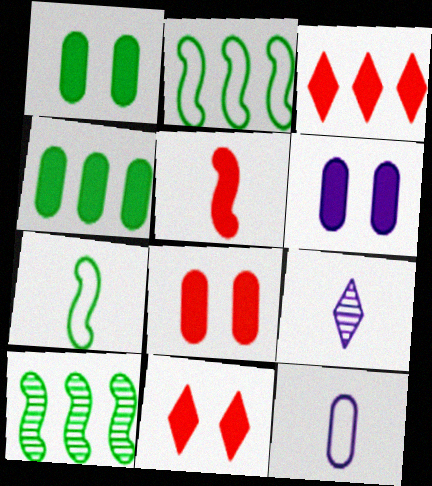[[1, 6, 8], 
[2, 8, 9], 
[3, 5, 8], 
[10, 11, 12]]